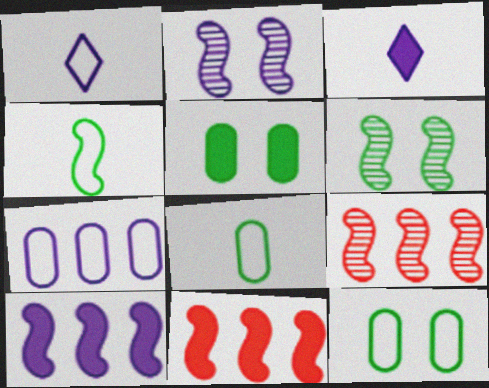[[1, 5, 9], 
[2, 3, 7], 
[2, 4, 11], 
[3, 5, 11], 
[3, 9, 12]]